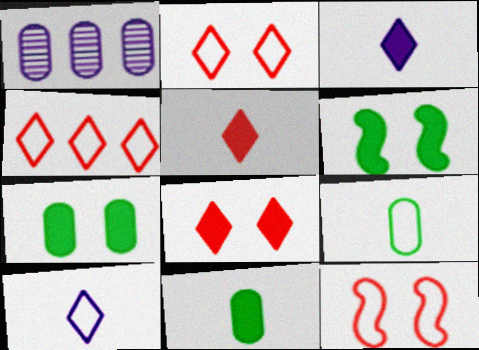[]